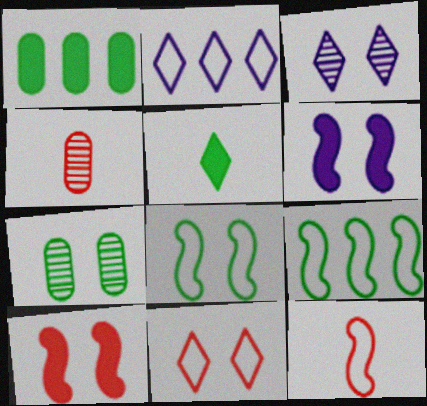[[1, 3, 12], 
[5, 7, 9], 
[6, 7, 11]]